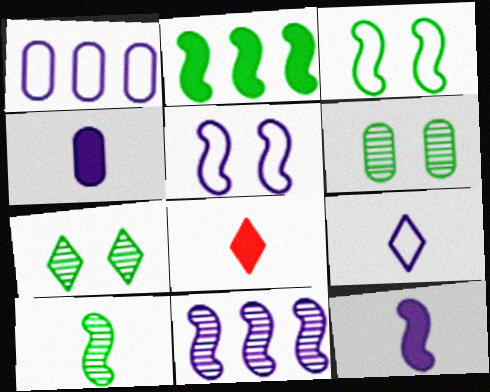[[1, 5, 9], 
[2, 3, 10], 
[5, 11, 12]]